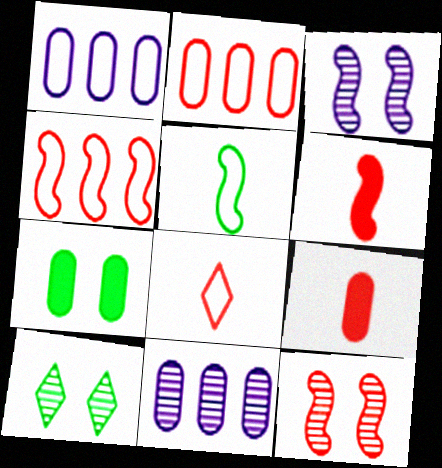[[1, 6, 10], 
[4, 6, 12]]